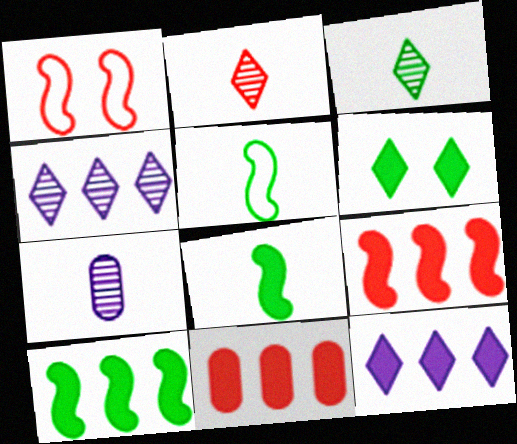[[1, 2, 11], 
[10, 11, 12]]